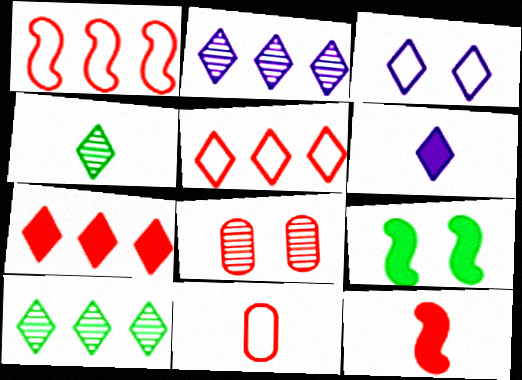[[2, 3, 6], 
[2, 9, 11], 
[3, 4, 7], 
[3, 8, 9], 
[5, 8, 12]]